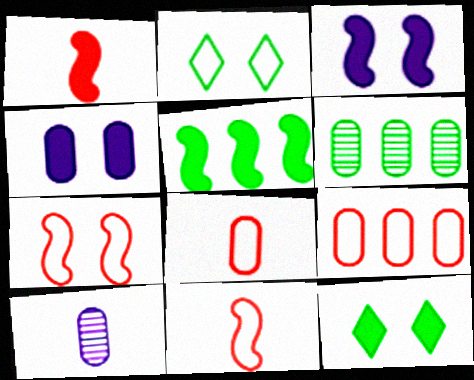[[1, 3, 5], 
[4, 6, 8]]